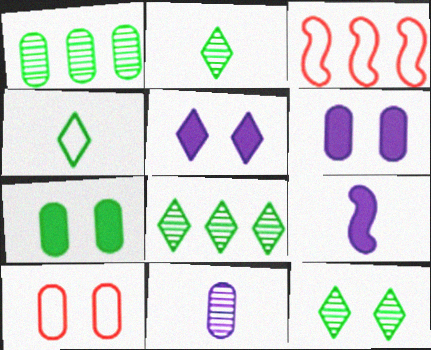[[2, 3, 6], 
[2, 8, 12], 
[8, 9, 10]]